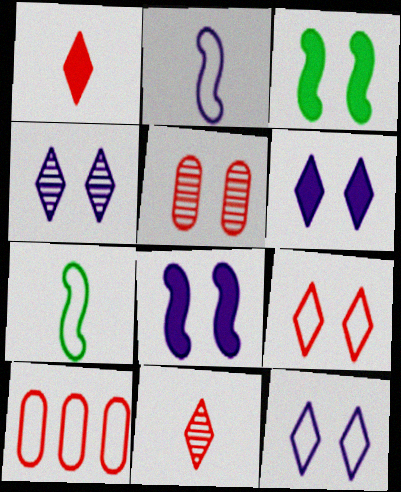[[3, 5, 12], 
[4, 6, 12], 
[7, 10, 12]]